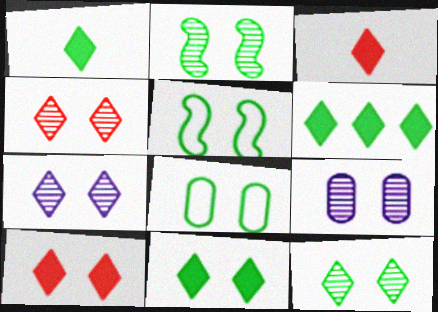[[1, 6, 11], 
[2, 4, 9], 
[2, 8, 11], 
[4, 7, 12], 
[5, 9, 10]]